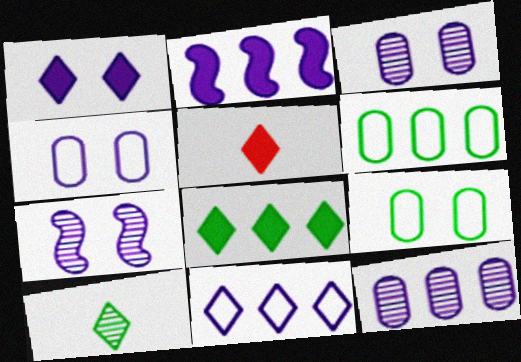[[1, 4, 7], 
[1, 5, 8], 
[2, 11, 12], 
[5, 6, 7]]